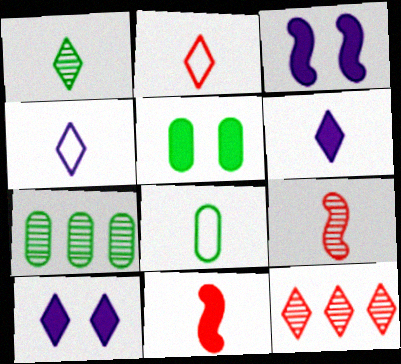[[1, 2, 6], 
[2, 3, 7], 
[3, 8, 12], 
[5, 7, 8], 
[6, 8, 9]]